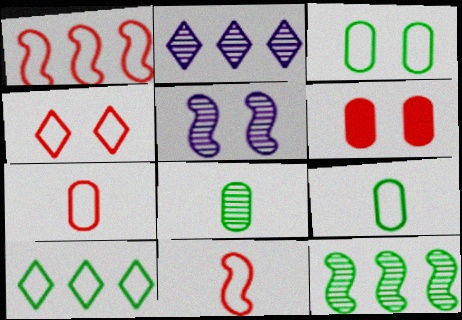[[1, 4, 7]]